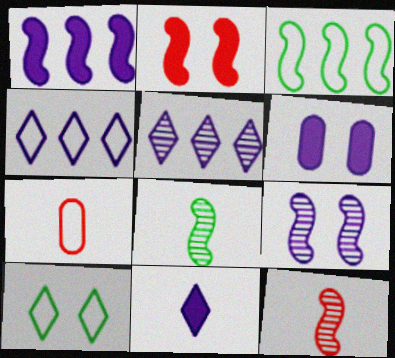[[1, 6, 11], 
[7, 8, 11]]